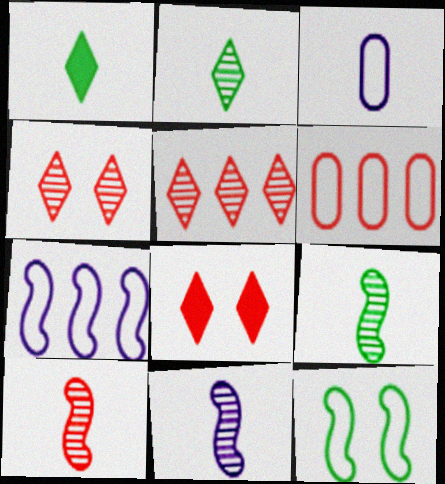[[1, 3, 10], 
[6, 8, 10], 
[9, 10, 11]]